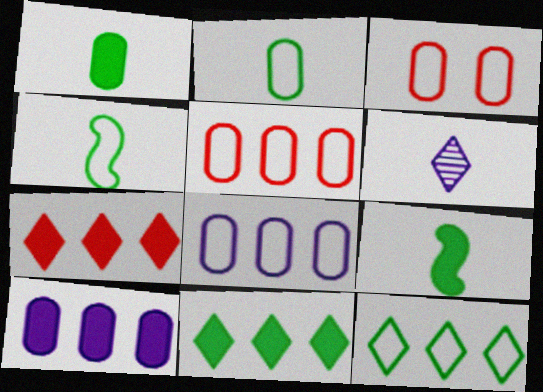[[2, 3, 8]]